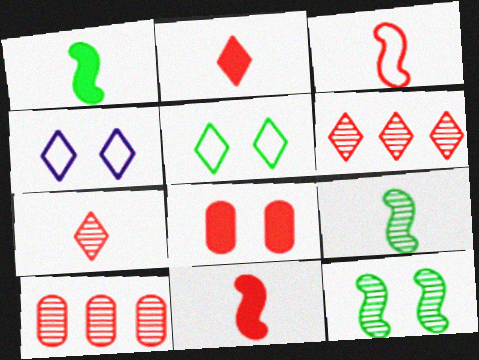[[1, 4, 10], 
[3, 6, 8], 
[4, 8, 12]]